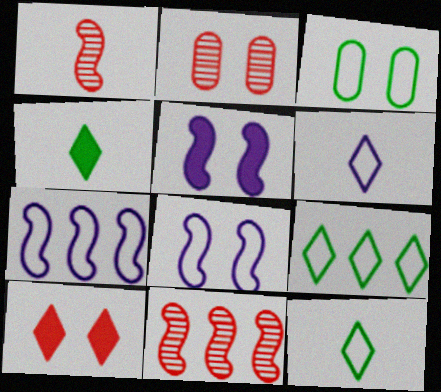[[2, 4, 7]]